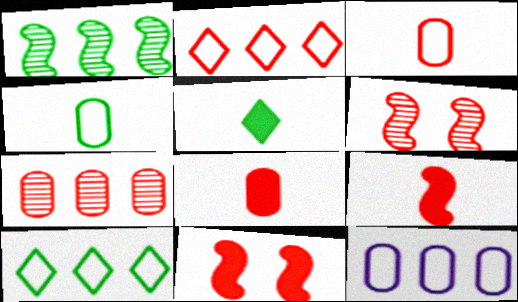[[2, 6, 8], 
[5, 6, 12]]